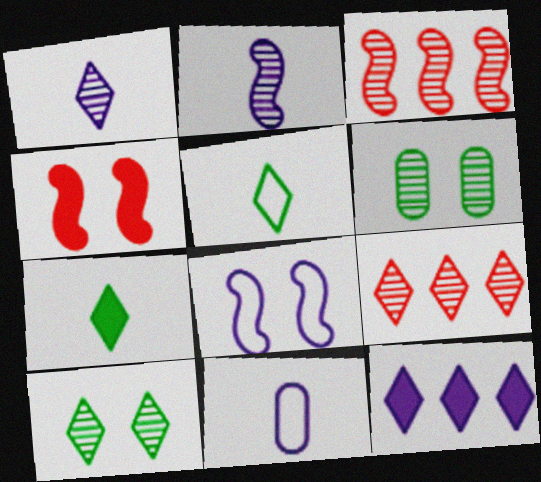[[1, 3, 6], 
[1, 9, 10], 
[2, 6, 9]]